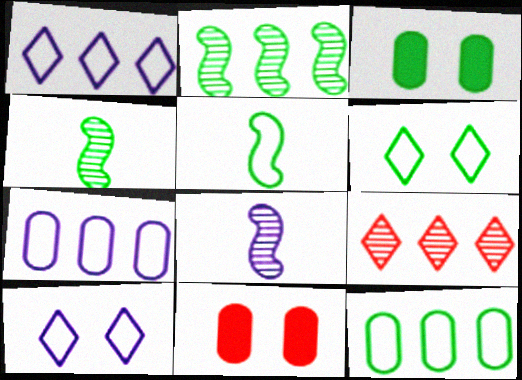[[1, 4, 11], 
[5, 6, 12]]